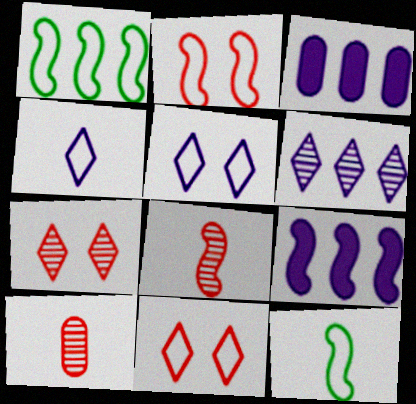[[3, 7, 12]]